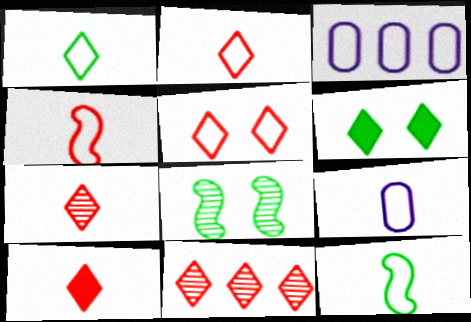[[1, 4, 9], 
[2, 7, 10], 
[2, 9, 12], 
[3, 5, 12], 
[3, 8, 10], 
[5, 10, 11]]